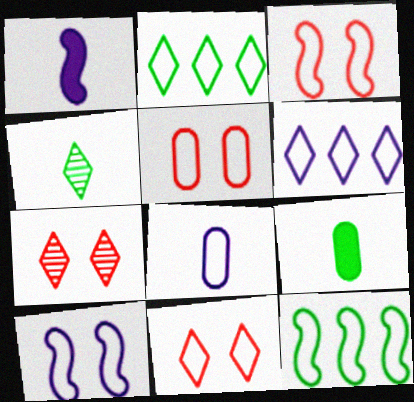[[2, 3, 8], 
[3, 5, 11], 
[6, 8, 10], 
[8, 11, 12]]